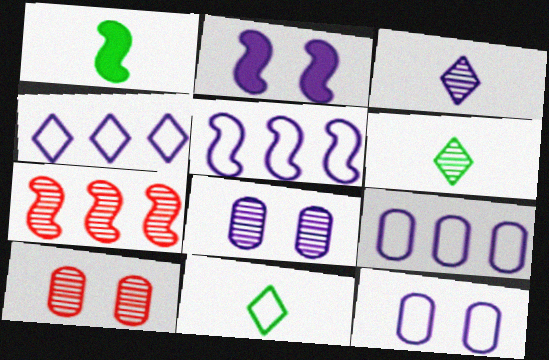[[1, 4, 10], 
[2, 3, 9], 
[4, 5, 9], 
[6, 7, 8]]